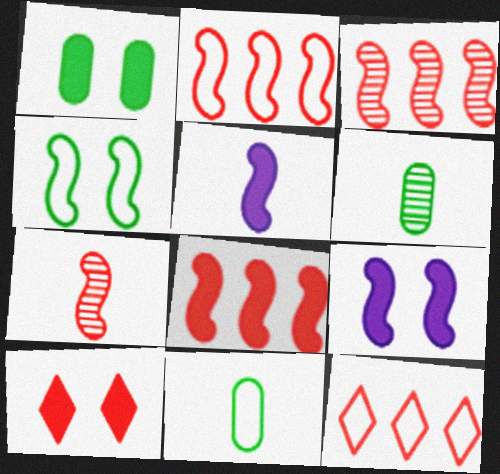[[1, 9, 10], 
[2, 3, 8], 
[3, 4, 5], 
[6, 9, 12]]